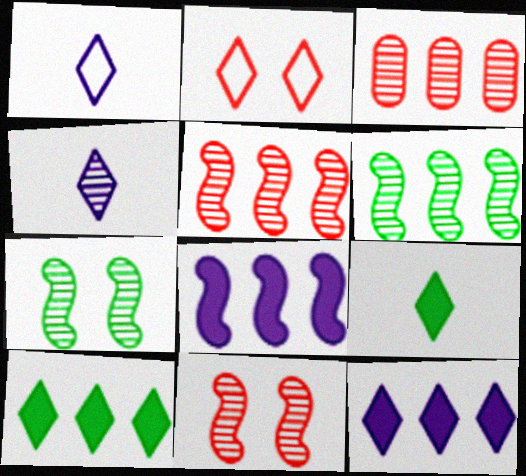[[2, 4, 10], 
[3, 4, 7]]